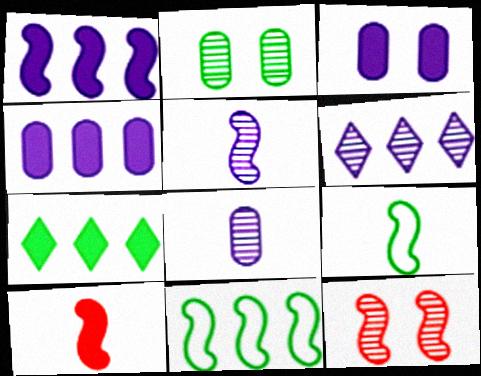[[1, 9, 12], 
[2, 7, 9], 
[3, 7, 10], 
[5, 9, 10]]